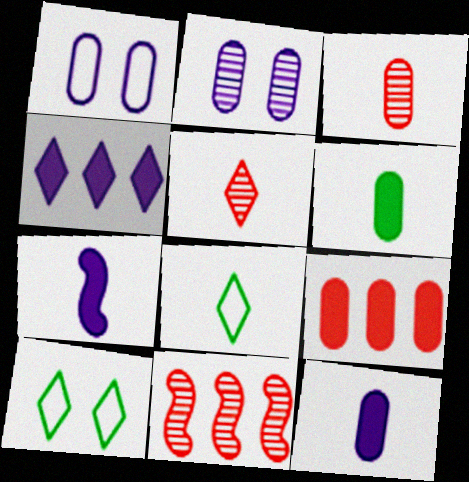[[3, 7, 8], 
[4, 5, 10], 
[10, 11, 12]]